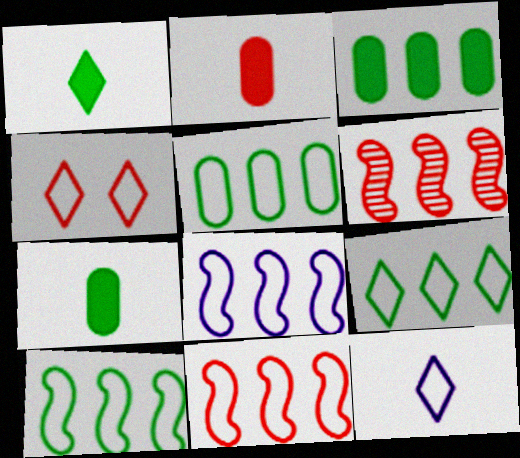[[2, 4, 6], 
[4, 9, 12], 
[5, 9, 10], 
[8, 10, 11]]